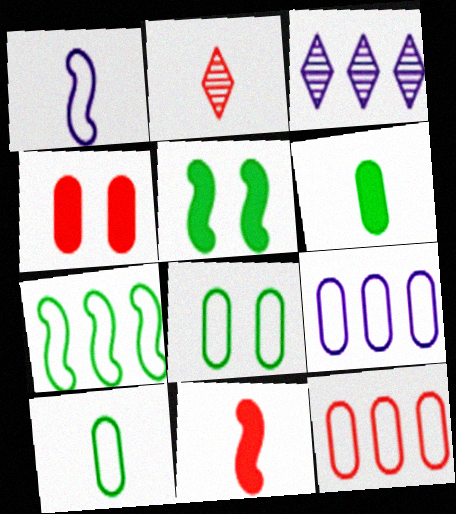[[1, 2, 6], 
[2, 5, 9], 
[3, 8, 11]]